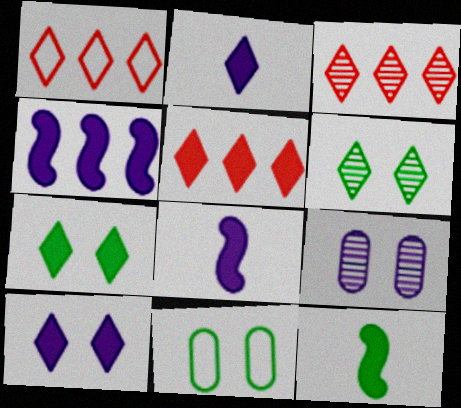[[1, 2, 6], 
[1, 3, 5], 
[1, 9, 12], 
[2, 5, 7], 
[3, 8, 11]]